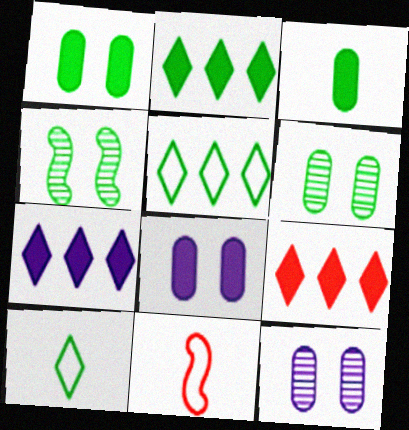[[2, 7, 9], 
[2, 11, 12], 
[3, 4, 5], 
[6, 7, 11]]